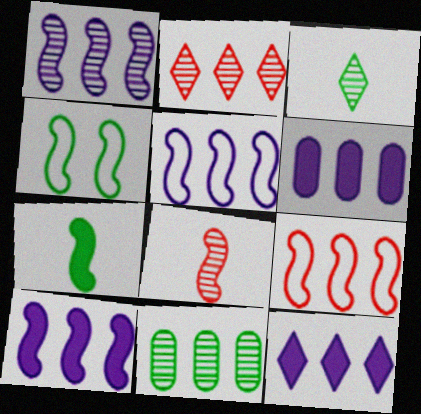[[1, 2, 11], 
[1, 5, 10], 
[4, 8, 10], 
[6, 10, 12], 
[9, 11, 12]]